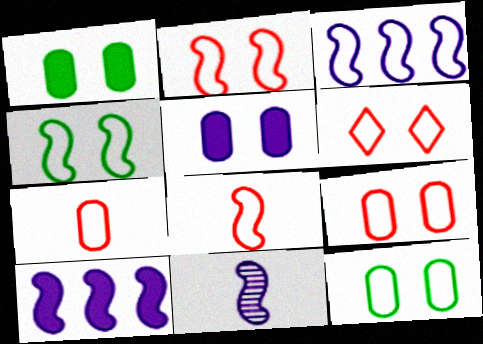[[2, 6, 9], 
[3, 4, 8]]